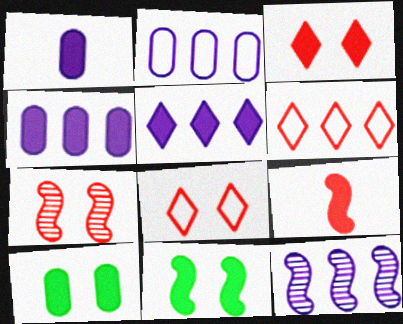[[2, 5, 12], 
[5, 9, 10]]